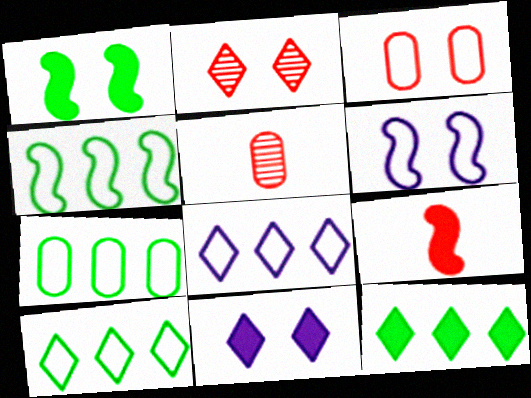[[1, 5, 8], 
[4, 5, 11], 
[4, 7, 10], 
[5, 6, 12]]